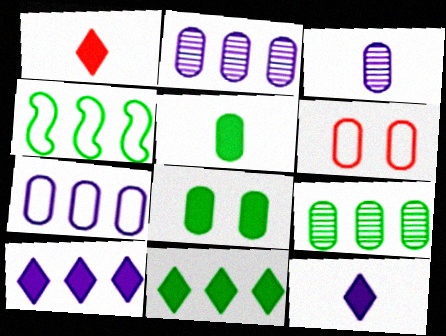[[2, 5, 6], 
[4, 9, 11]]